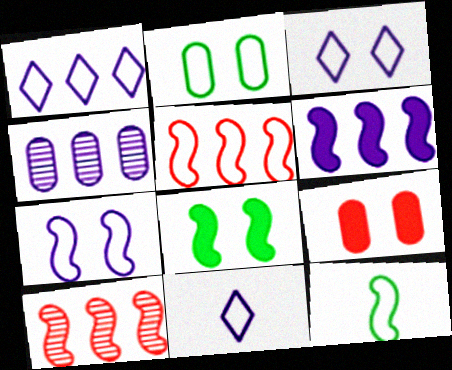[[1, 3, 11], 
[1, 4, 6], 
[2, 5, 11], 
[5, 7, 12]]